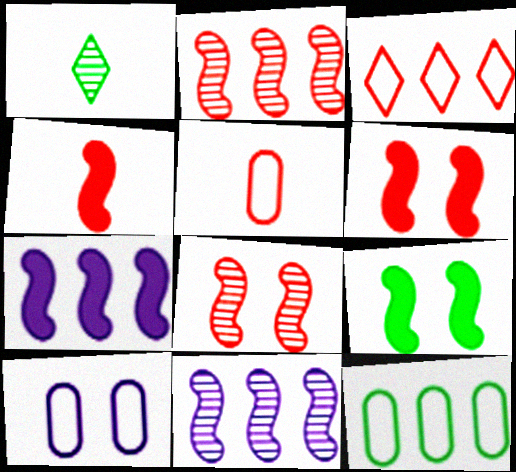[[1, 9, 12], 
[4, 7, 9], 
[5, 10, 12]]